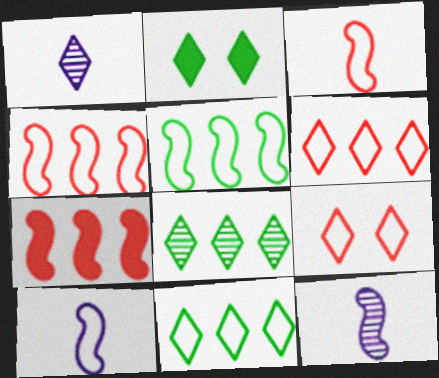[[1, 2, 6]]